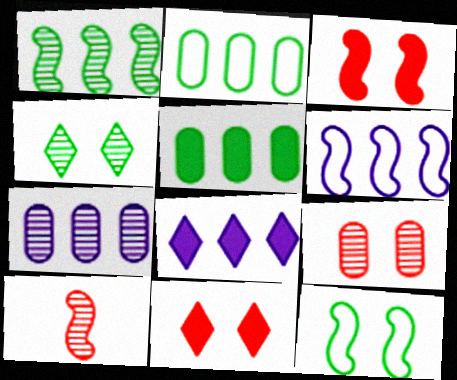[[4, 7, 10], 
[6, 7, 8]]